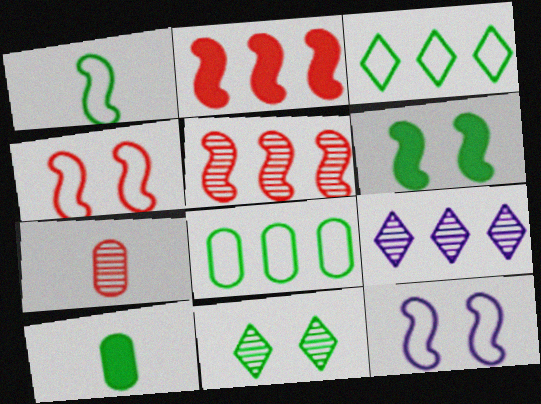[[2, 8, 9], 
[4, 9, 10]]